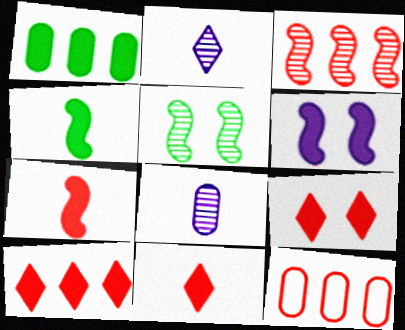[[1, 6, 11], 
[3, 10, 12], 
[9, 10, 11]]